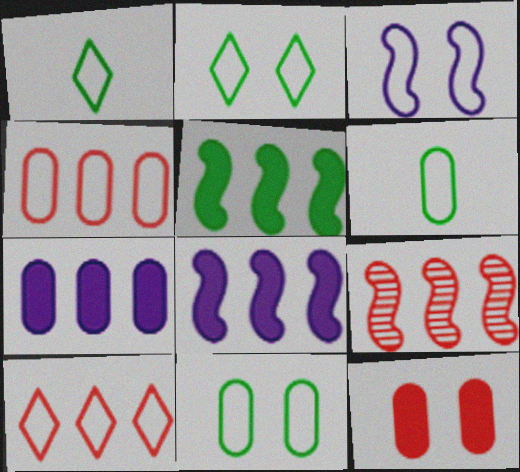[[1, 3, 4], 
[3, 6, 10]]